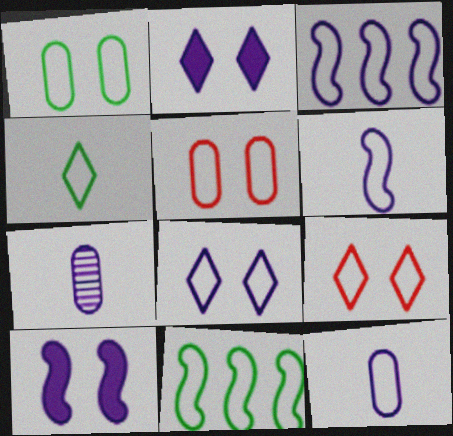[[1, 4, 11], 
[2, 3, 7], 
[3, 4, 5], 
[3, 8, 12], 
[9, 11, 12]]